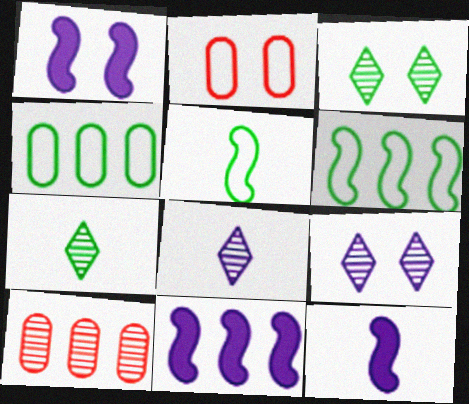[[1, 2, 3], 
[1, 11, 12], 
[2, 7, 11]]